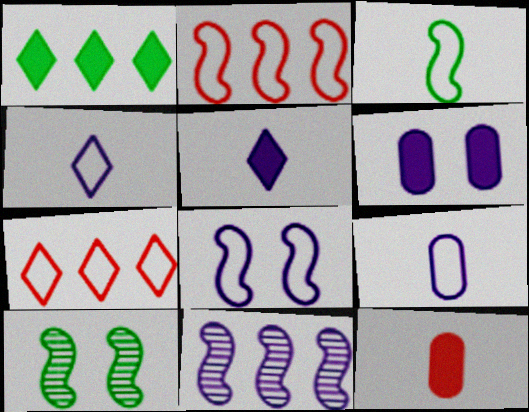[[2, 3, 8], 
[4, 6, 11]]